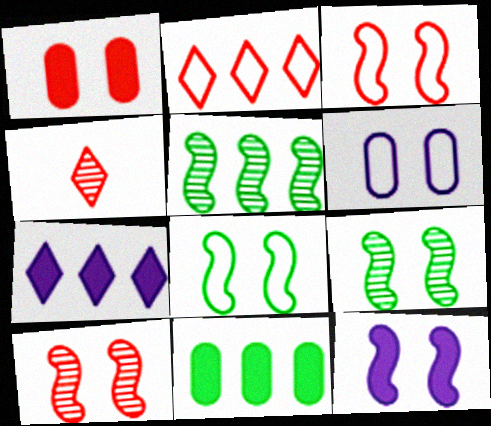[[3, 9, 12], 
[8, 10, 12]]